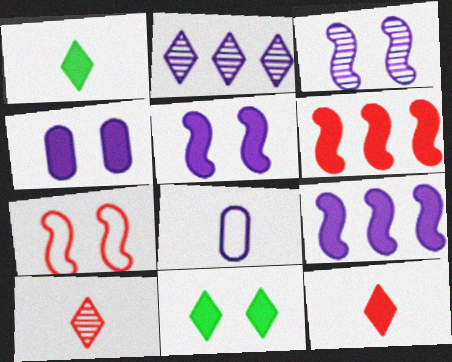[[1, 4, 6], 
[2, 5, 8]]